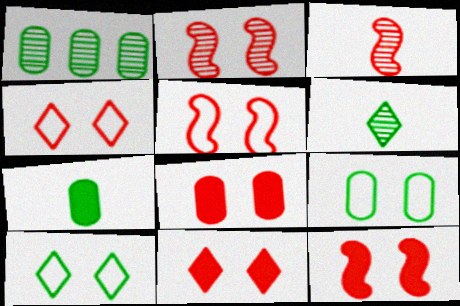[[1, 7, 9], 
[2, 4, 8], 
[2, 5, 12], 
[8, 11, 12]]